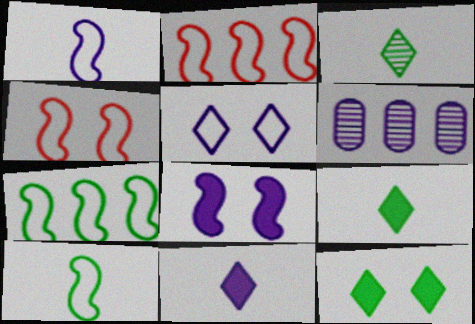[[1, 4, 7], 
[4, 6, 9]]